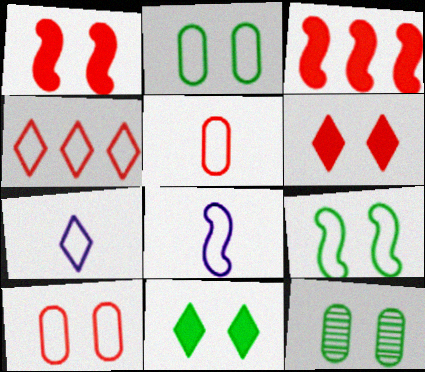[[2, 4, 8], 
[3, 7, 12], 
[9, 11, 12]]